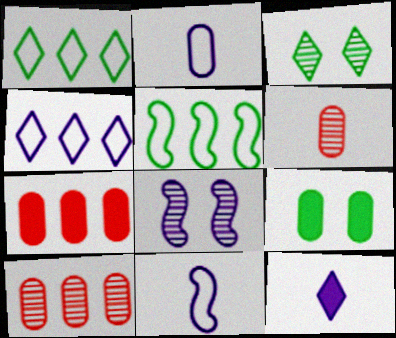[[2, 9, 10], 
[3, 7, 11]]